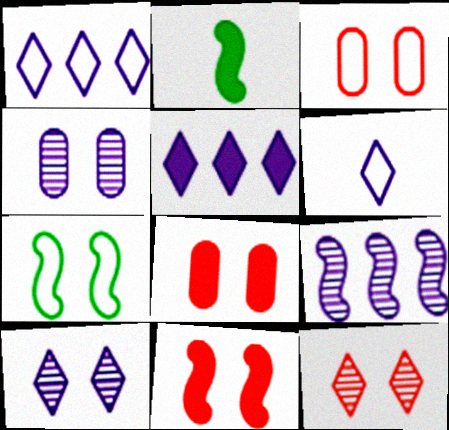[[2, 5, 8], 
[3, 11, 12], 
[5, 6, 10], 
[7, 8, 10]]